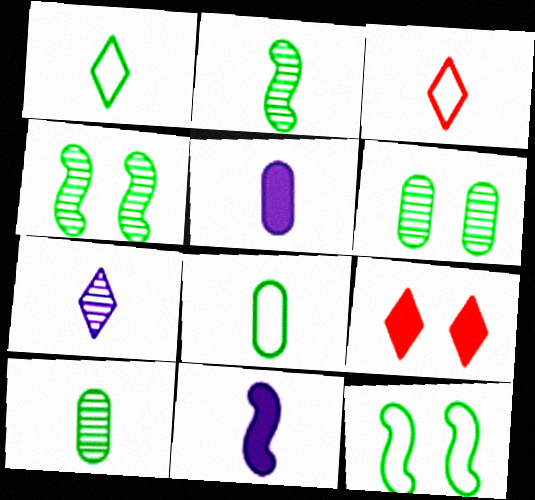[[2, 3, 5], 
[3, 10, 11]]